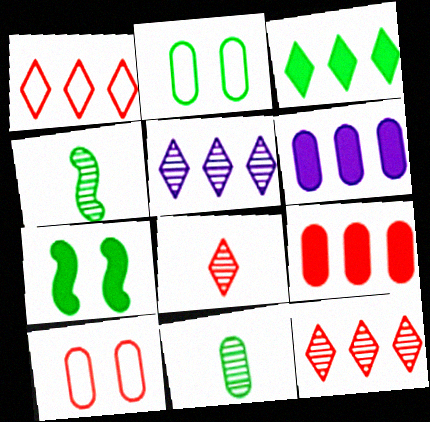[[1, 3, 5], 
[2, 3, 4], 
[6, 10, 11]]